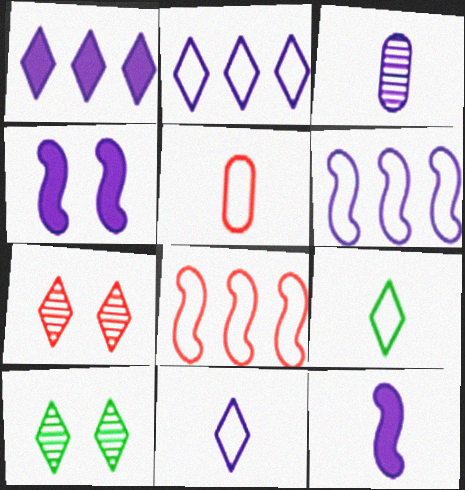[[1, 7, 9], 
[2, 3, 4], 
[3, 11, 12]]